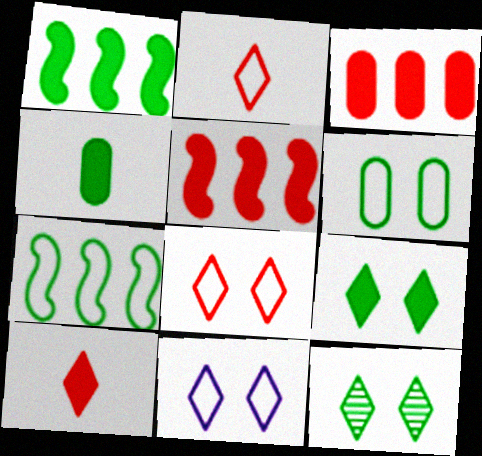[[1, 4, 9], 
[4, 7, 12]]